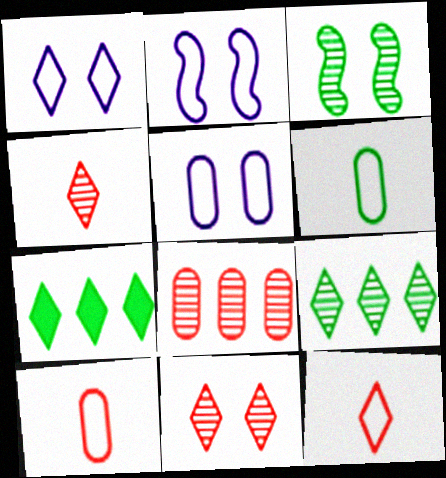[[1, 2, 5], 
[1, 4, 7], 
[3, 6, 7]]